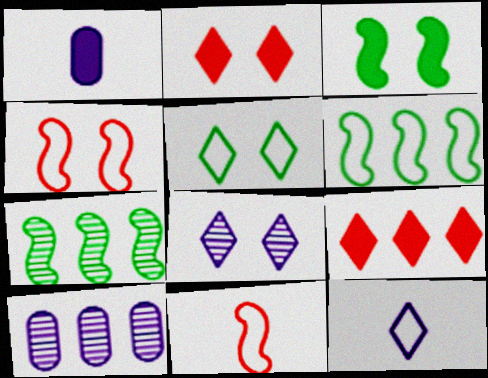[[1, 3, 9], 
[2, 5, 8], 
[6, 9, 10]]